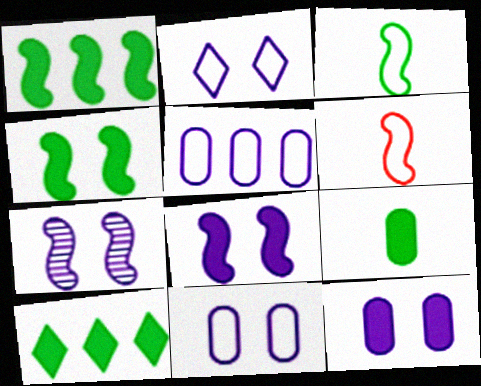[[1, 6, 7], 
[2, 7, 12], 
[4, 9, 10]]